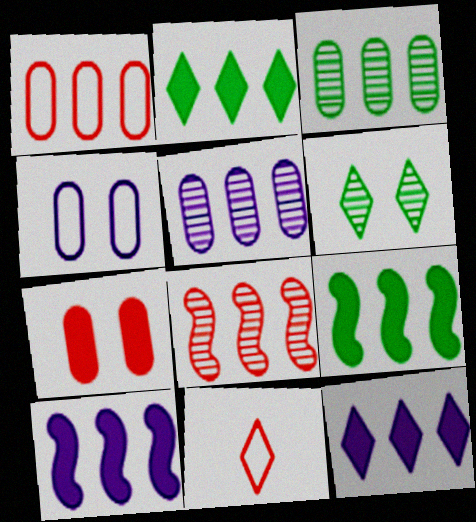[[6, 11, 12], 
[7, 8, 11]]